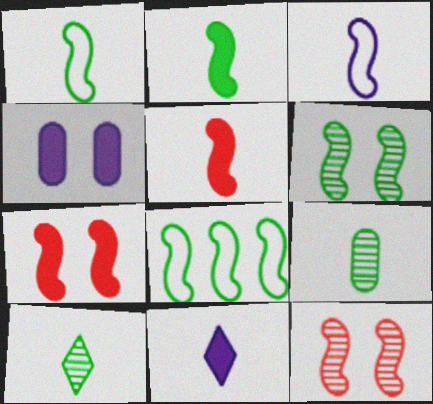[[2, 6, 8]]